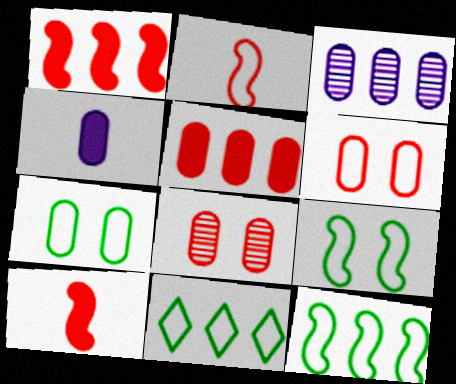[[1, 3, 11]]